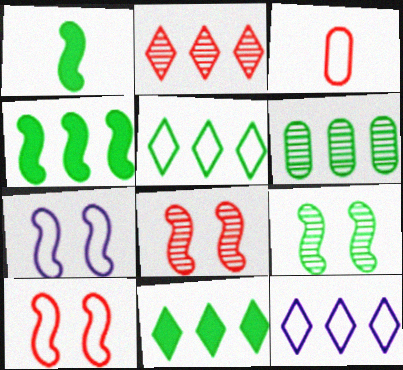[[2, 11, 12], 
[3, 5, 7], 
[4, 5, 6]]